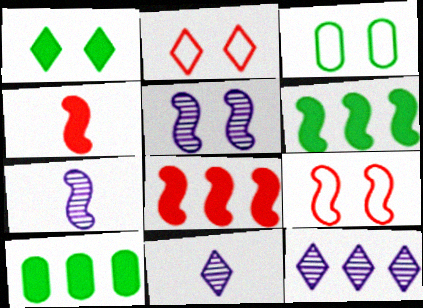[[2, 7, 10], 
[3, 4, 12], 
[3, 8, 11], 
[6, 7, 9], 
[9, 10, 11]]